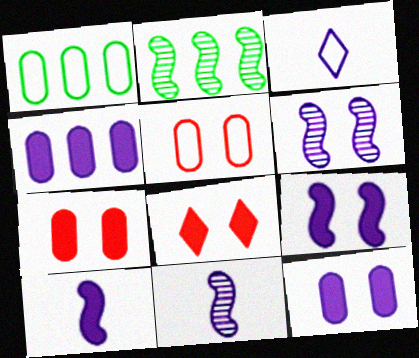[[1, 8, 11], 
[2, 3, 7], 
[3, 4, 6]]